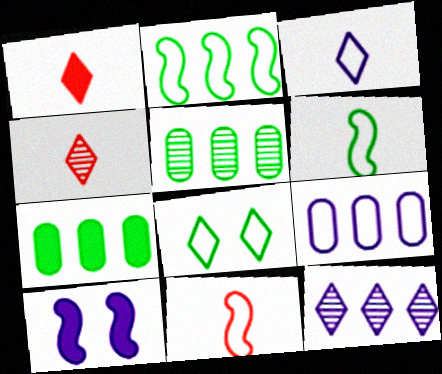[[1, 7, 10], 
[1, 8, 12], 
[8, 9, 11]]